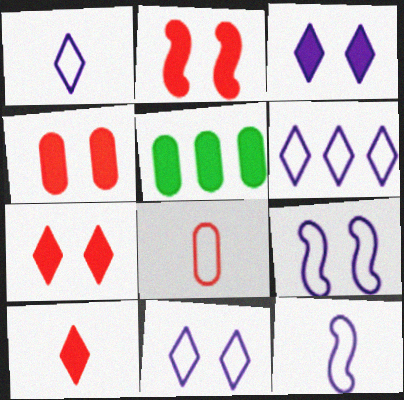[[1, 6, 11], 
[2, 4, 7]]